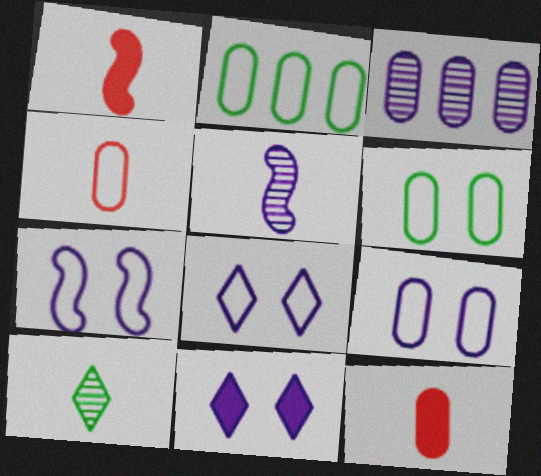[[2, 4, 9], 
[3, 6, 12], 
[7, 8, 9]]